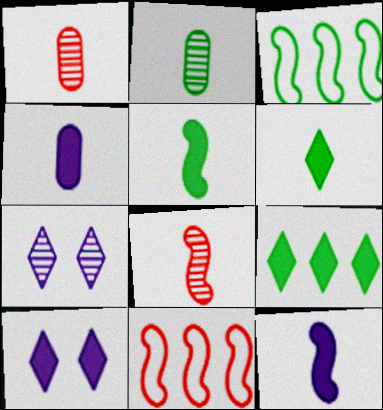[[1, 3, 10], 
[2, 10, 11]]